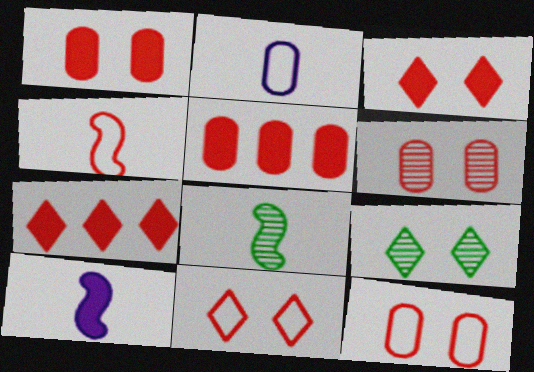[[1, 6, 12], 
[4, 6, 7], 
[4, 8, 10]]